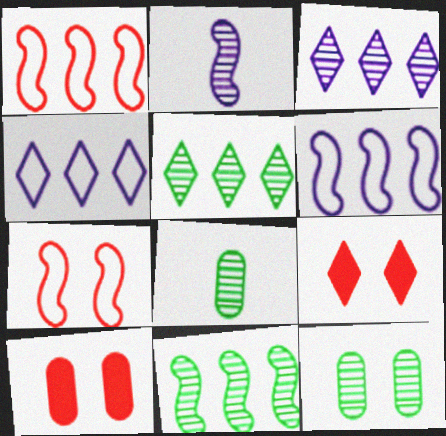[[6, 8, 9]]